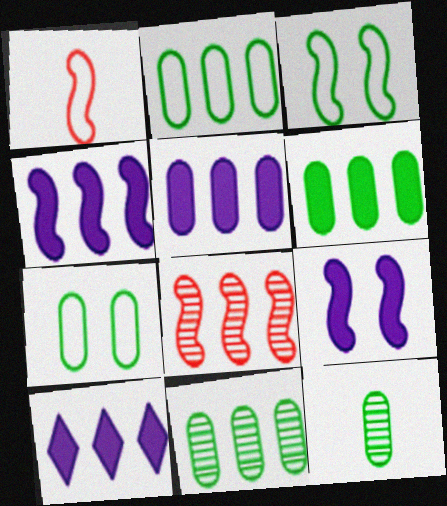[[2, 6, 11], 
[2, 8, 10], 
[4, 5, 10], 
[6, 7, 12]]